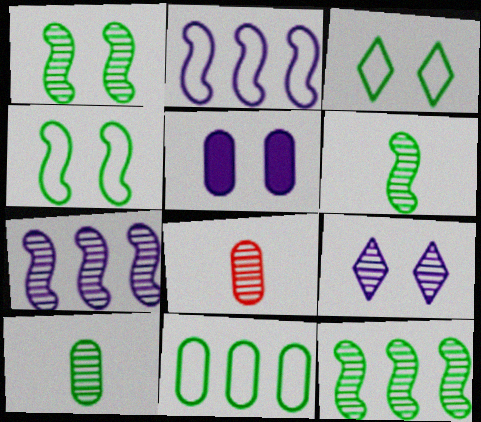[[1, 6, 12], 
[5, 8, 11], 
[8, 9, 12]]